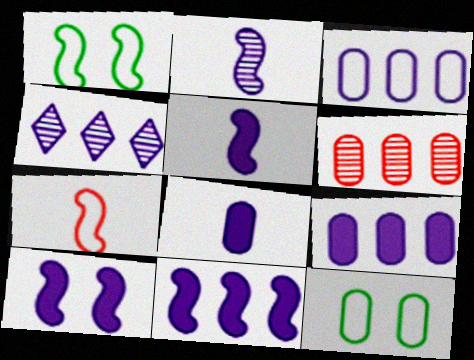[[3, 4, 11], 
[5, 10, 11], 
[6, 8, 12]]